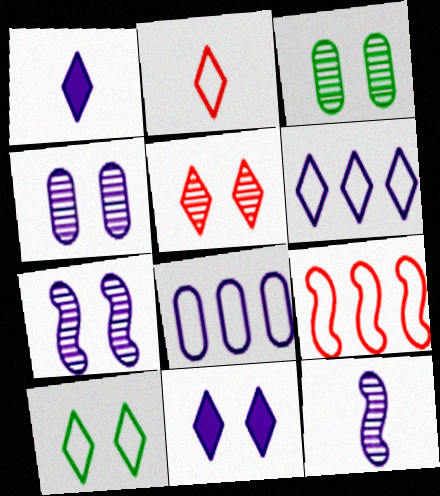[[1, 3, 9], 
[1, 7, 8], 
[2, 6, 10], 
[3, 5, 7], 
[5, 10, 11], 
[8, 11, 12]]